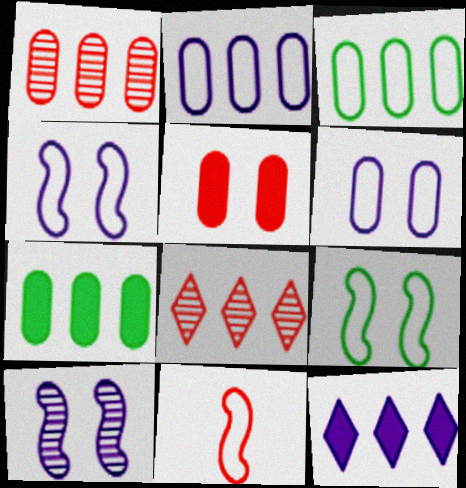[[1, 2, 7], 
[5, 8, 11]]